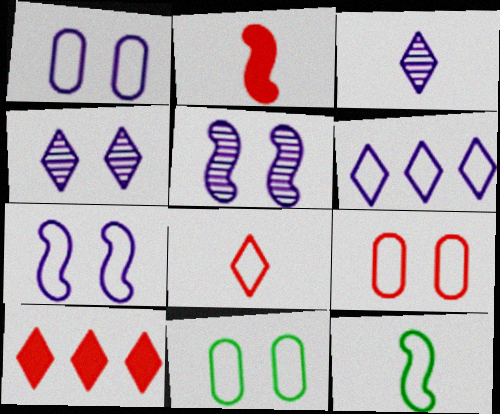[[1, 9, 11], 
[6, 9, 12]]